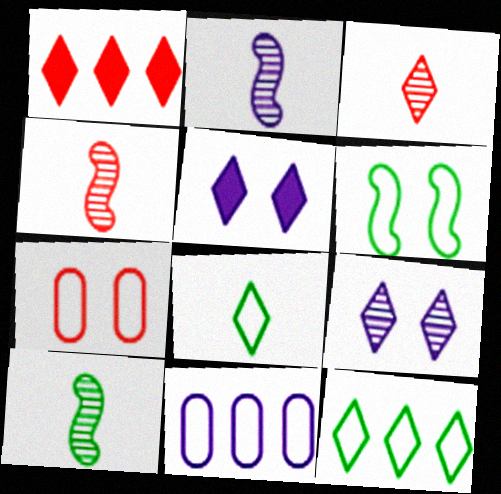[[1, 4, 7], 
[1, 8, 9], 
[2, 4, 10], 
[2, 5, 11], 
[3, 5, 12]]